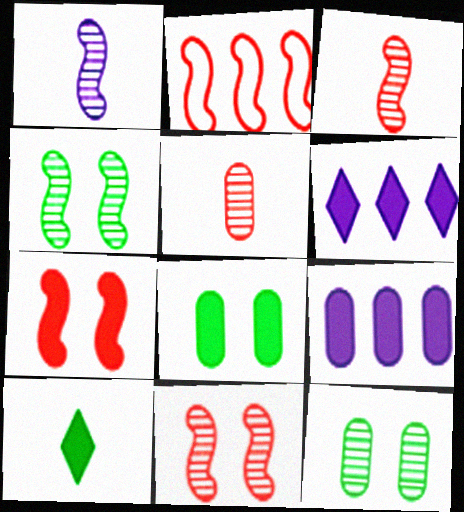[[2, 3, 7], 
[7, 9, 10]]